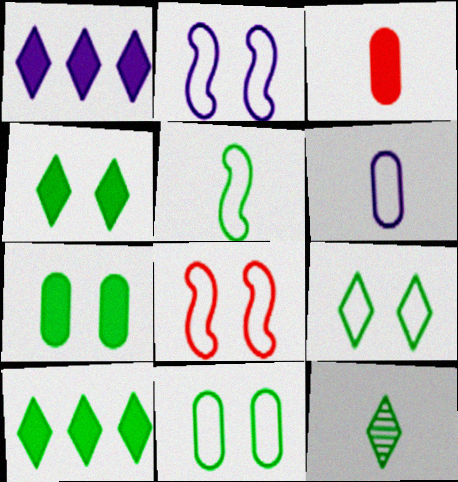[[9, 10, 12]]